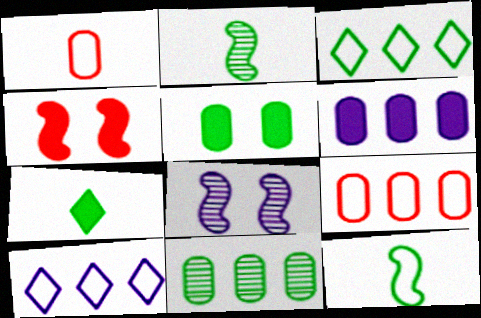[[2, 3, 5], 
[4, 6, 7], 
[6, 9, 11], 
[7, 8, 9]]